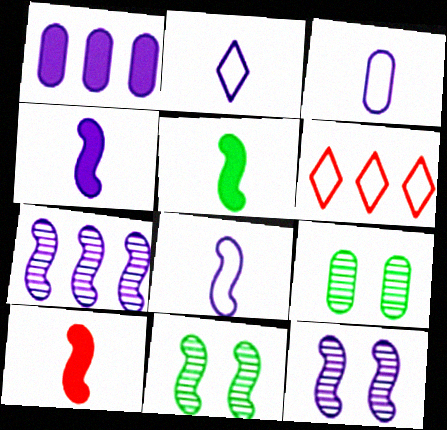[[1, 2, 12], 
[2, 3, 8], 
[4, 5, 10], 
[4, 6, 9]]